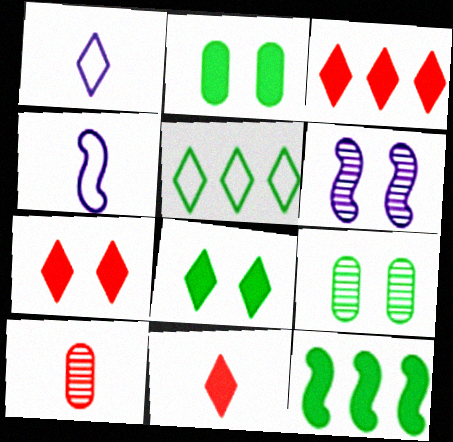[[3, 4, 9], 
[3, 7, 11]]